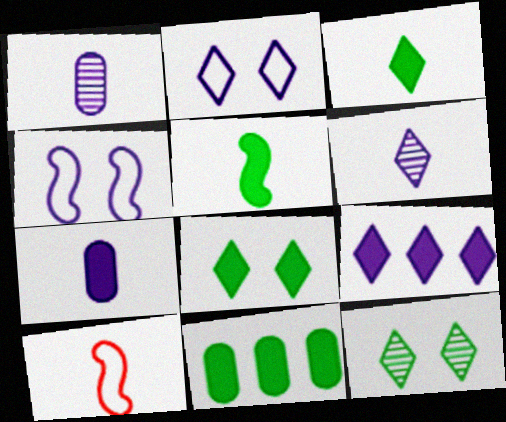[[1, 3, 10], 
[1, 4, 9], 
[2, 6, 9], 
[5, 8, 11]]